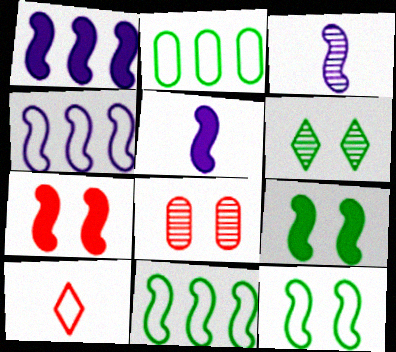[[3, 7, 11]]